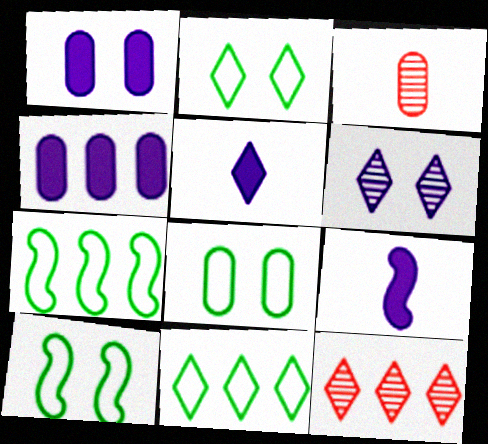[[2, 5, 12], 
[2, 8, 10], 
[3, 4, 8], 
[4, 7, 12], 
[8, 9, 12]]